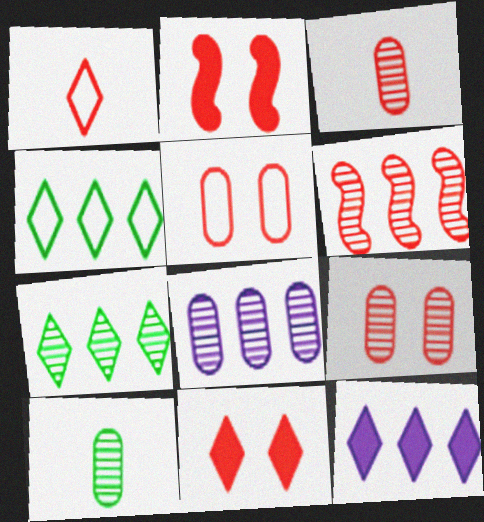[[6, 7, 8], 
[8, 9, 10]]